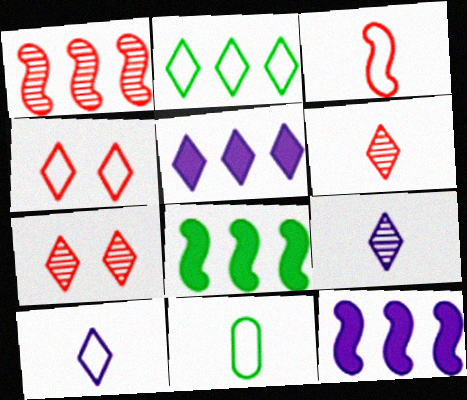[[2, 4, 10], 
[3, 10, 11], 
[7, 11, 12]]